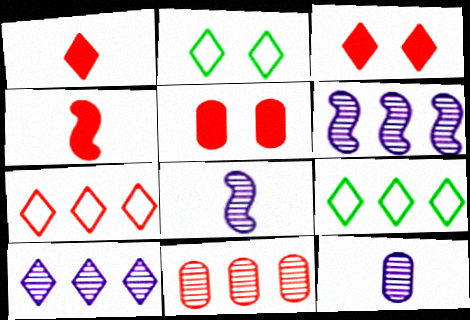[[1, 2, 10], 
[5, 8, 9]]